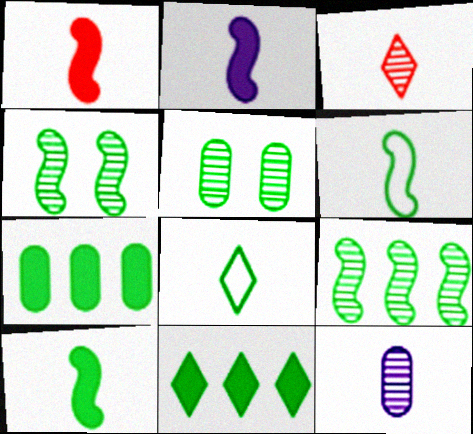[[1, 2, 10], 
[1, 8, 12], 
[4, 7, 8], 
[5, 6, 11]]